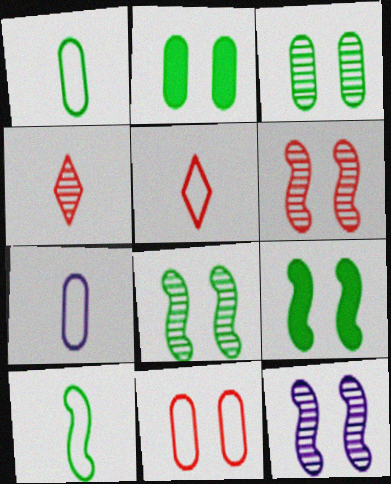[[5, 7, 10], 
[6, 8, 12]]